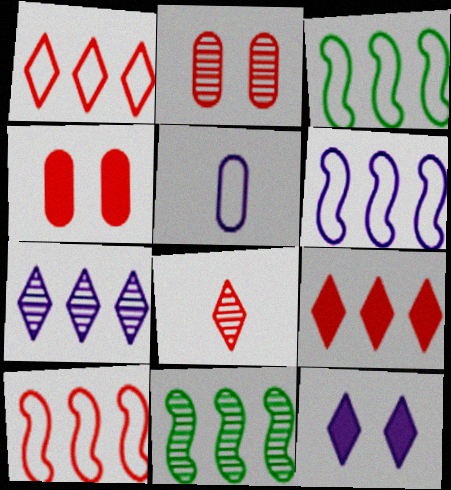[[3, 6, 10], 
[4, 8, 10]]